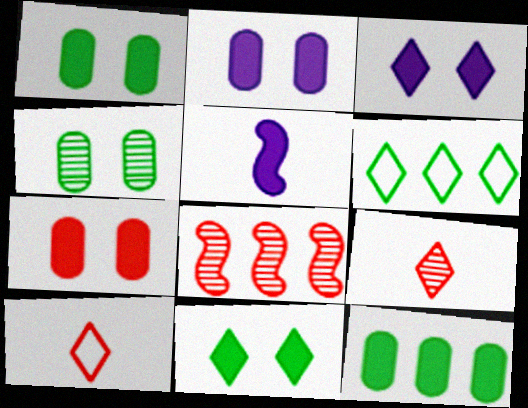[[1, 2, 7], 
[3, 6, 9], 
[7, 8, 10]]